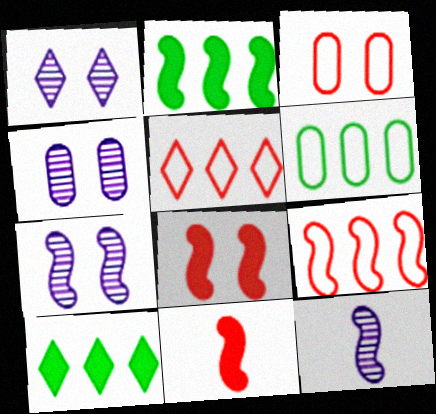[[1, 4, 7], 
[1, 6, 11], 
[3, 10, 12]]